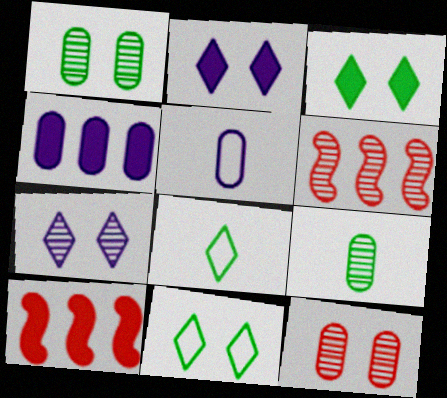[[3, 5, 6], 
[6, 7, 9]]